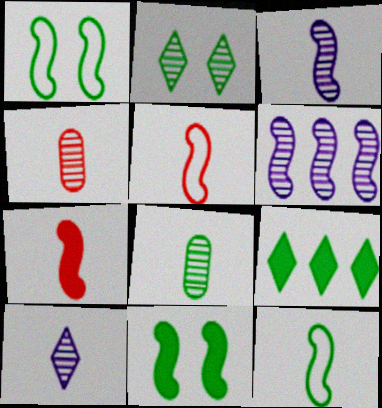[[1, 6, 7], 
[1, 8, 9], 
[2, 4, 6], 
[3, 7, 12], 
[5, 6, 11]]